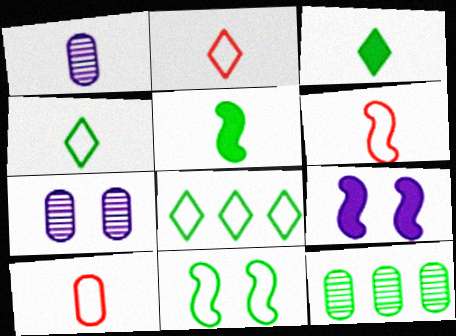[[1, 2, 5], 
[1, 3, 6], 
[2, 6, 10], 
[2, 9, 12], 
[3, 11, 12]]